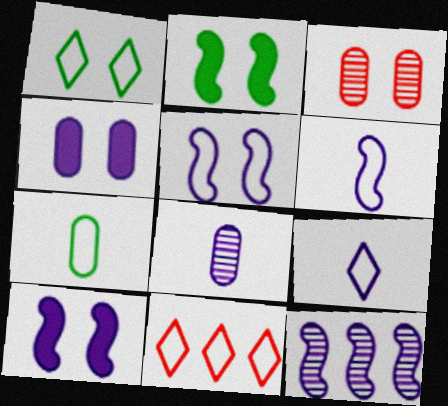[[1, 3, 10], 
[1, 9, 11], 
[2, 8, 11], 
[4, 9, 12], 
[5, 7, 11], 
[6, 10, 12]]